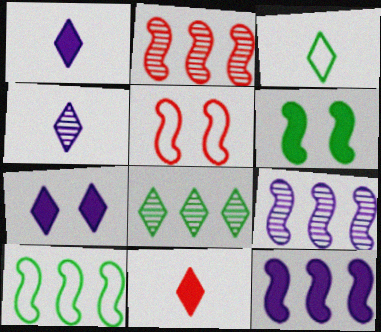[[2, 10, 12], 
[3, 4, 11]]